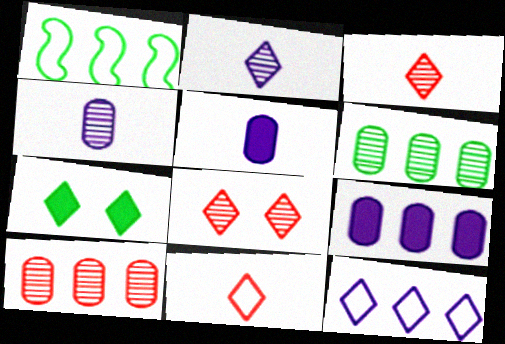[[1, 5, 8], 
[3, 7, 12]]